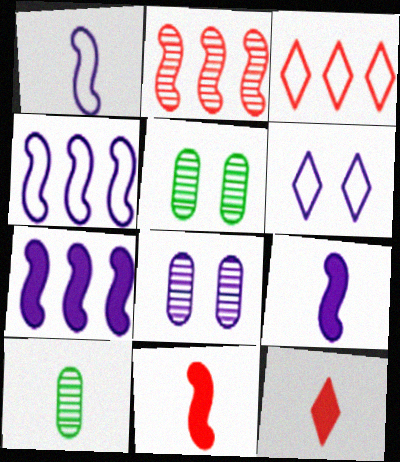[[1, 10, 12], 
[3, 5, 9], 
[4, 5, 12]]